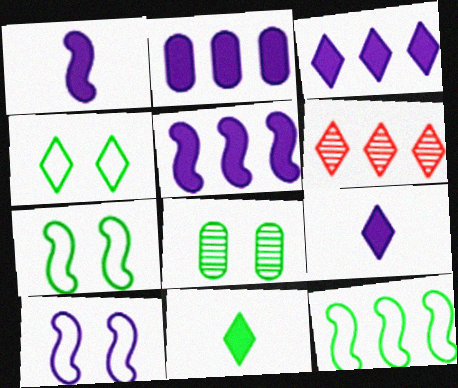[[2, 3, 5], 
[2, 6, 12], 
[4, 6, 9], 
[8, 11, 12]]